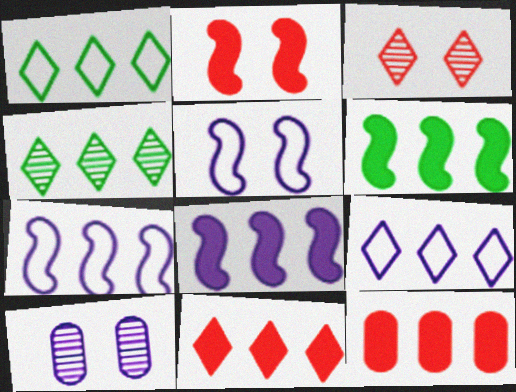[[4, 7, 12], 
[4, 9, 11]]